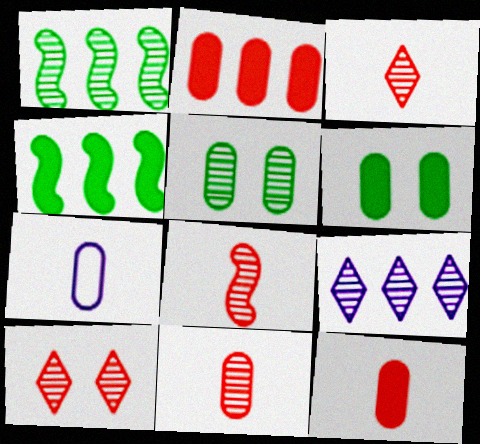[[2, 5, 7], 
[3, 8, 11], 
[4, 7, 10], 
[5, 8, 9]]